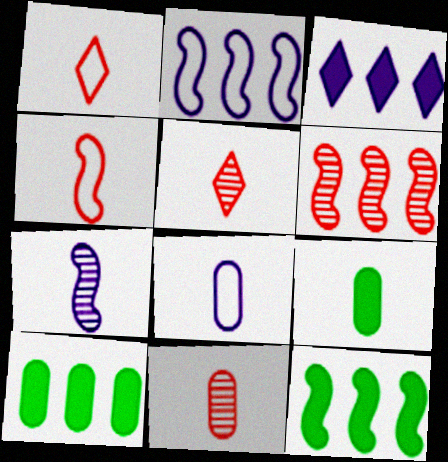[[1, 7, 9], 
[2, 6, 12], 
[8, 9, 11]]